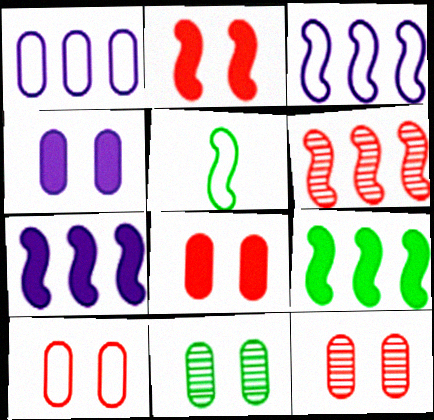[[3, 6, 9], 
[4, 10, 11], 
[8, 10, 12]]